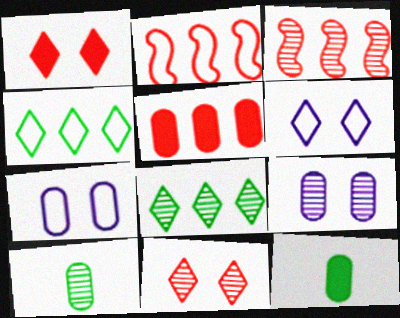[[3, 6, 12], 
[5, 7, 10]]